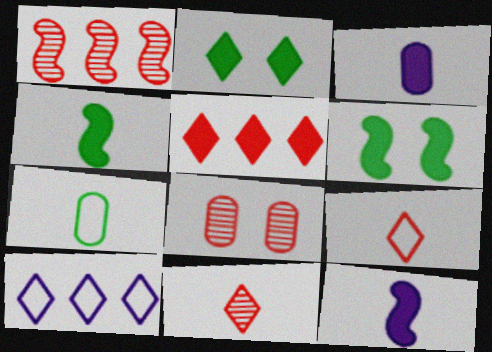[[1, 8, 11], 
[2, 10, 11], 
[3, 5, 6], 
[4, 8, 10], 
[7, 11, 12]]